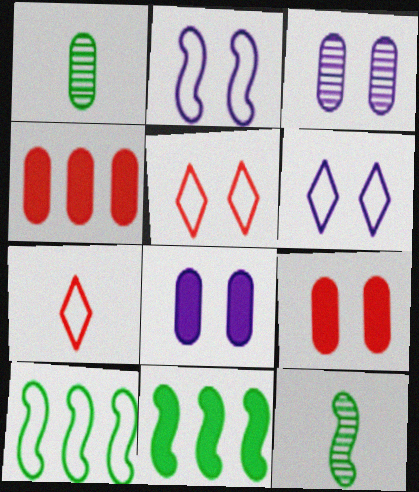[[3, 7, 11], 
[4, 6, 12]]